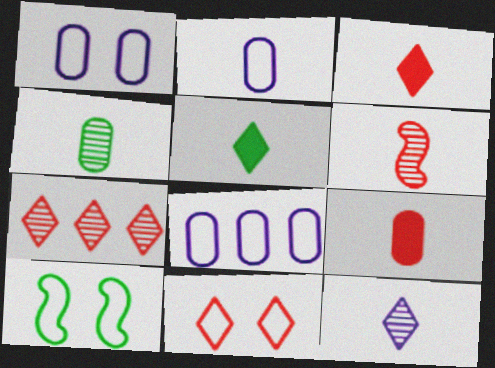[[1, 2, 8], 
[1, 10, 11], 
[2, 4, 9], 
[2, 5, 6], 
[3, 7, 11], 
[4, 6, 12]]